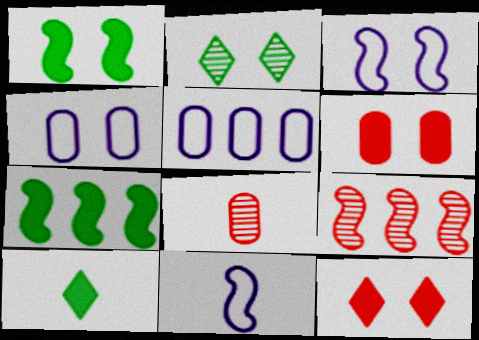[[1, 9, 11], 
[2, 3, 6], 
[4, 9, 10], 
[8, 10, 11]]